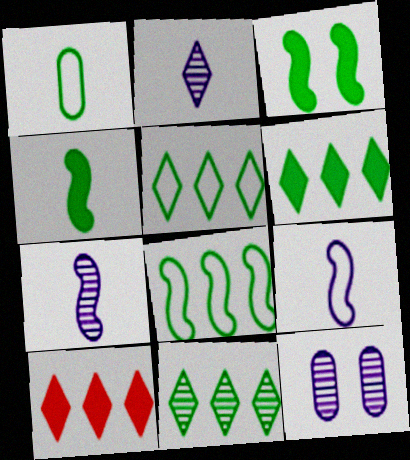[[1, 3, 11], 
[5, 6, 11]]